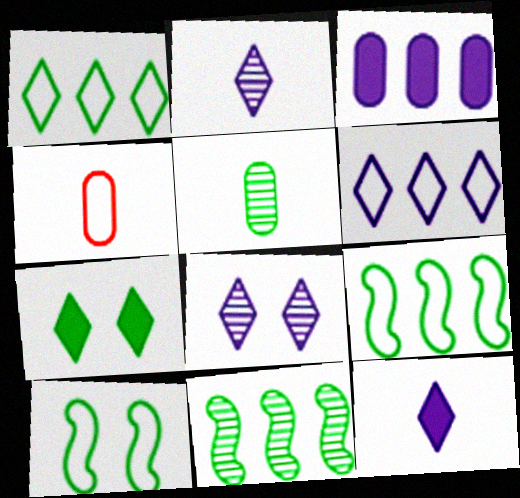[[4, 6, 10], 
[5, 7, 9], 
[6, 8, 12]]